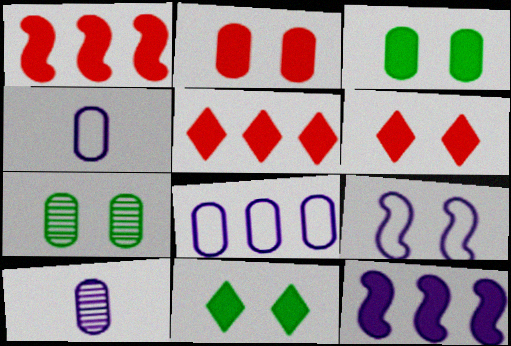[[6, 7, 9]]